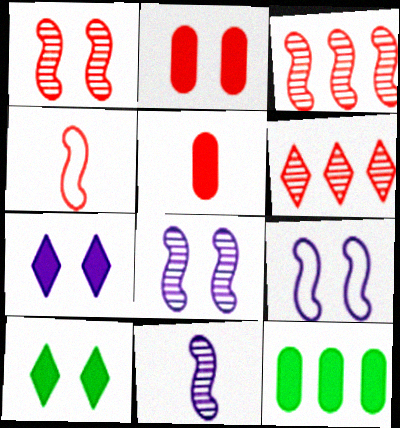[[2, 4, 6]]